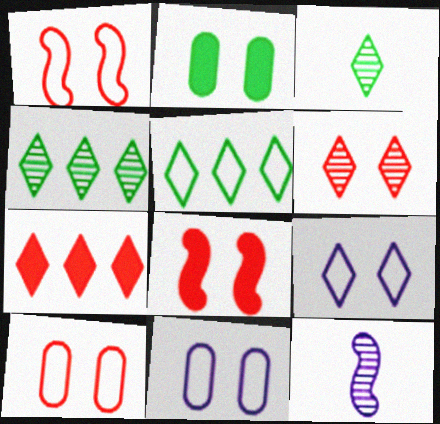[[3, 7, 9], 
[6, 8, 10]]